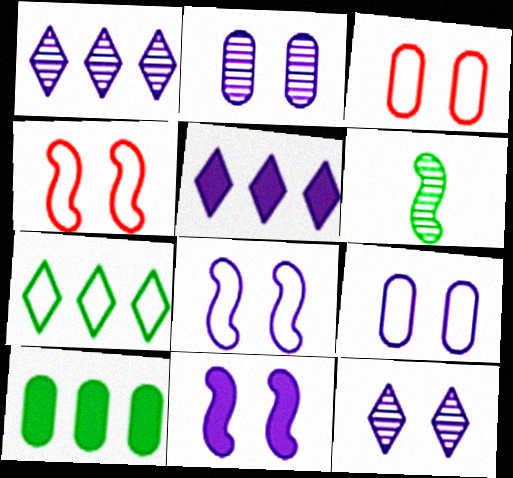[[3, 5, 6], 
[9, 11, 12]]